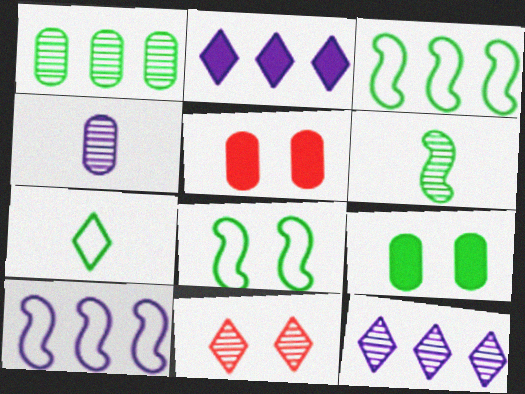[[2, 7, 11]]